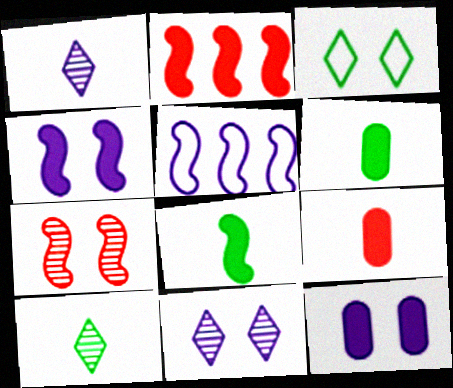[[1, 5, 12], 
[2, 4, 8], 
[3, 7, 12], 
[5, 7, 8]]